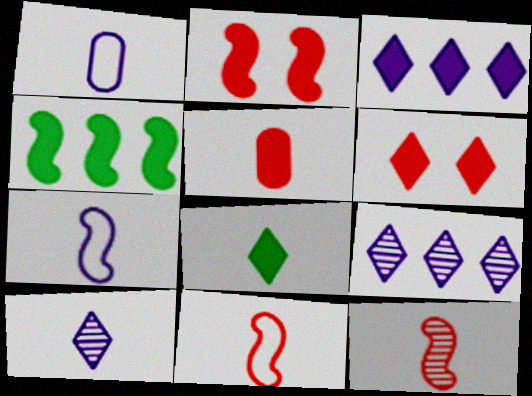[[1, 8, 12], 
[3, 6, 8]]